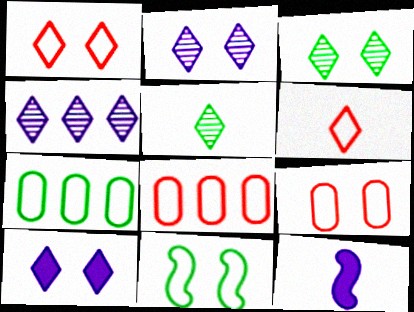[[1, 3, 10], 
[3, 8, 12]]